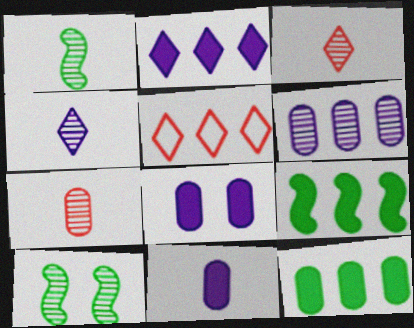[[1, 4, 7], 
[1, 5, 8], 
[3, 6, 10], 
[5, 6, 9], 
[5, 10, 11]]